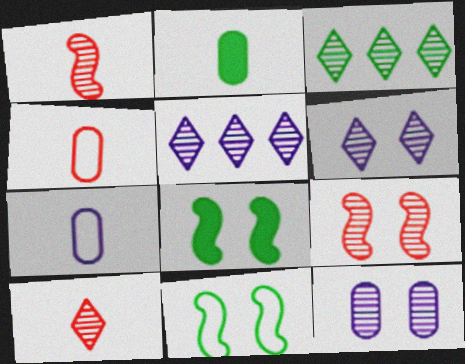[[1, 3, 12], 
[2, 3, 11], 
[3, 6, 10], 
[4, 5, 8]]